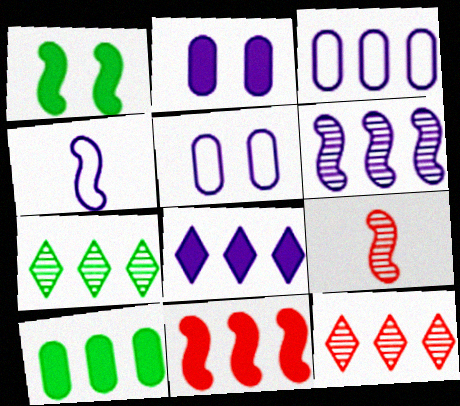[[3, 6, 8], 
[3, 7, 11], 
[8, 10, 11]]